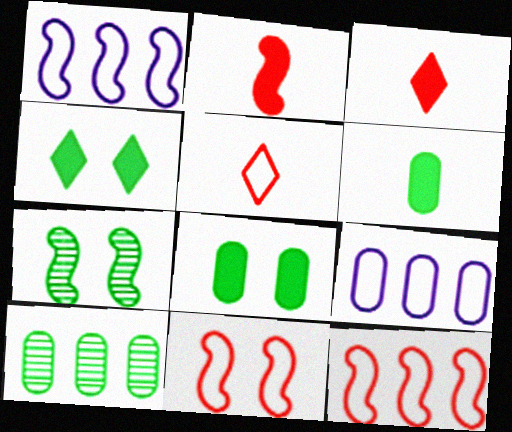[[1, 2, 7], 
[3, 7, 9]]